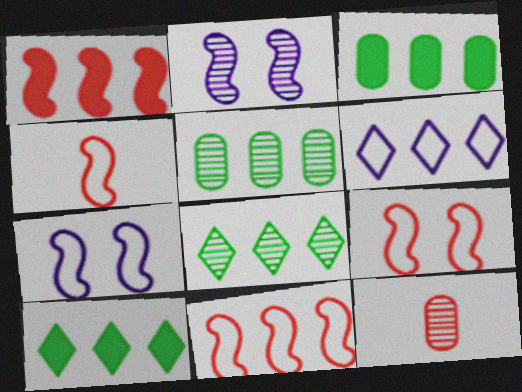[[1, 5, 6], 
[2, 8, 12], 
[4, 9, 11], 
[7, 10, 12]]